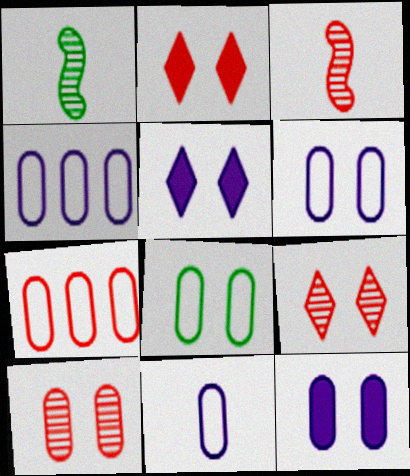[[1, 2, 4], 
[1, 5, 7], 
[2, 3, 7], 
[4, 6, 11], 
[7, 8, 11], 
[8, 10, 12]]